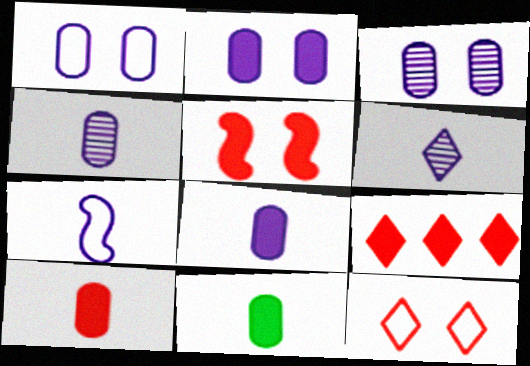[[1, 2, 3], 
[5, 9, 10], 
[6, 7, 8], 
[8, 10, 11]]